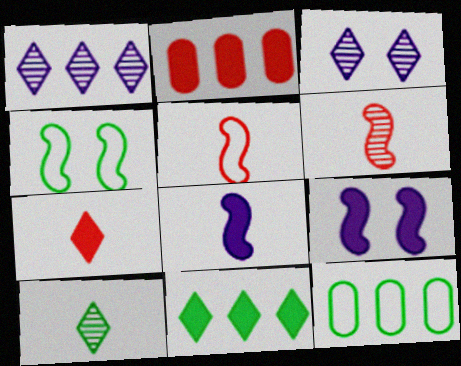[]